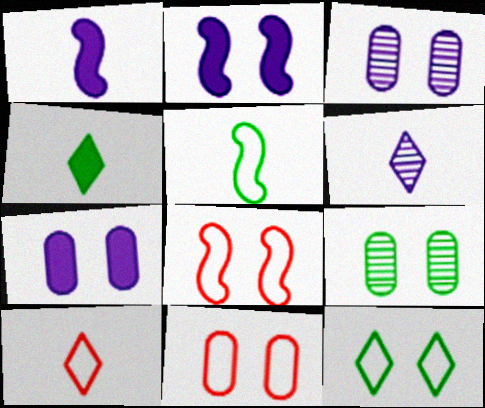[[4, 6, 10], 
[7, 9, 11]]